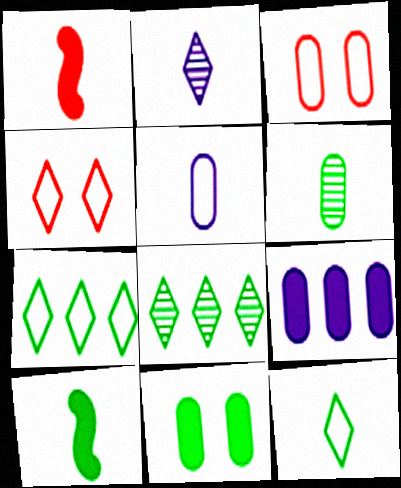[[3, 6, 9], 
[6, 10, 12]]